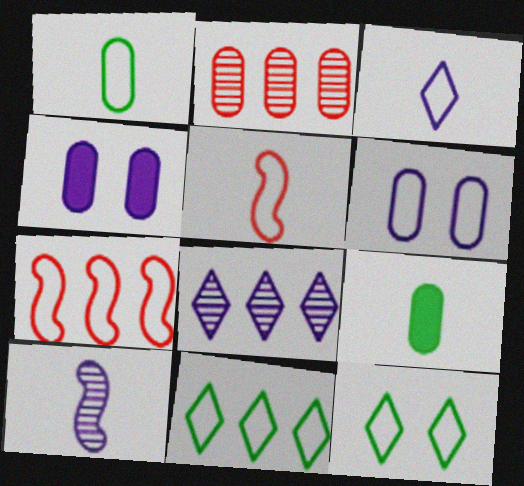[[1, 2, 4], 
[1, 3, 5], 
[2, 6, 9], 
[5, 6, 11]]